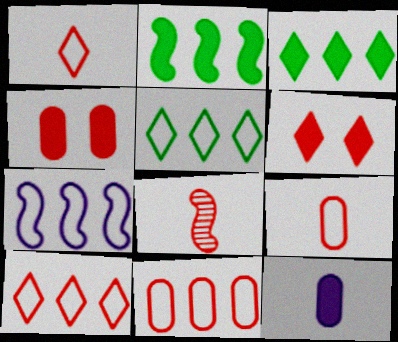[[2, 6, 12], 
[4, 8, 10], 
[5, 7, 11], 
[6, 8, 11]]